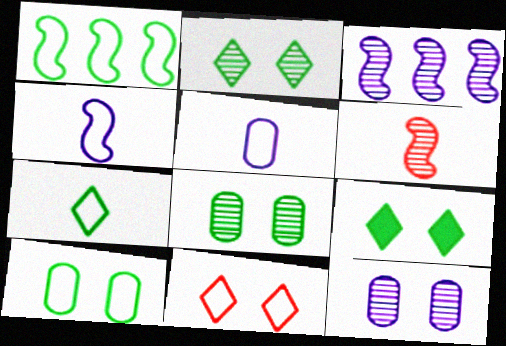[[1, 5, 11], 
[1, 7, 10]]